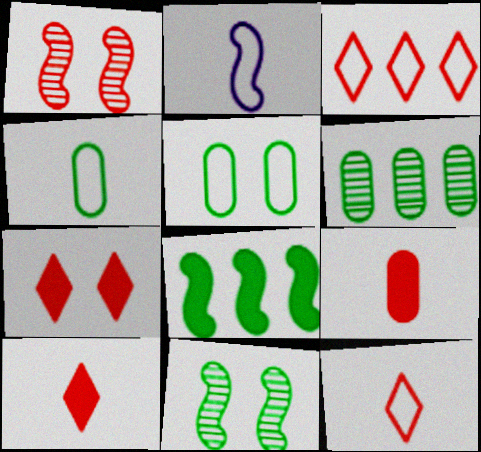[[1, 2, 8], 
[1, 3, 9], 
[2, 3, 5], 
[2, 4, 12], 
[2, 6, 7]]